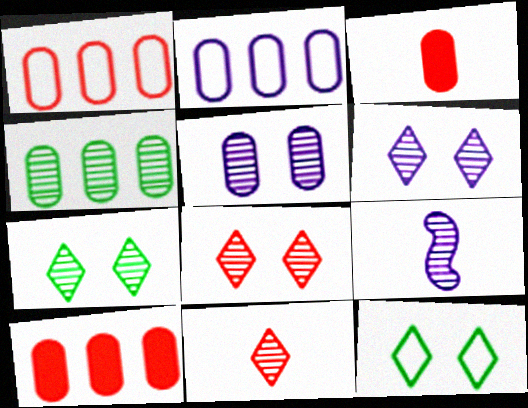[[2, 4, 10], 
[4, 8, 9], 
[6, 7, 8], 
[9, 10, 12]]